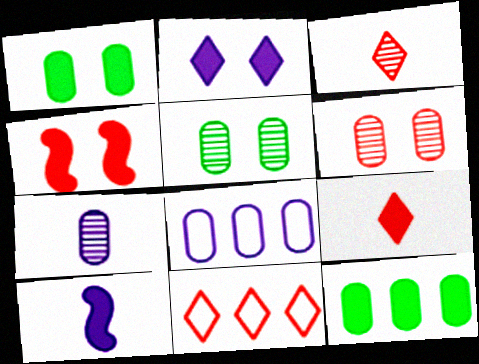[[1, 2, 4], 
[5, 10, 11]]